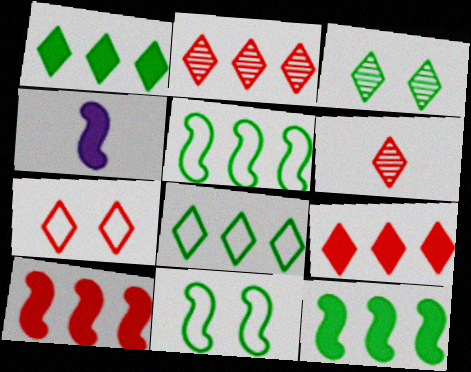[[6, 7, 9]]